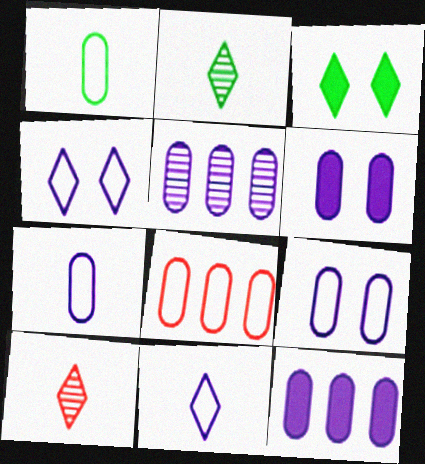[[1, 8, 9], 
[5, 6, 7]]